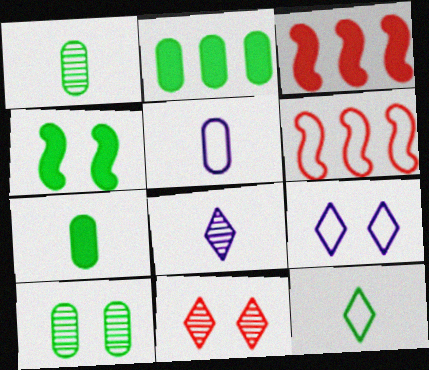[[1, 3, 9]]